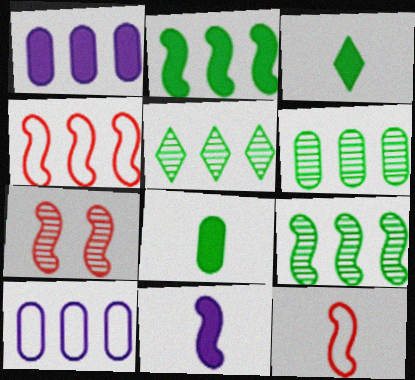[[1, 4, 5], 
[3, 7, 10], 
[5, 6, 9]]